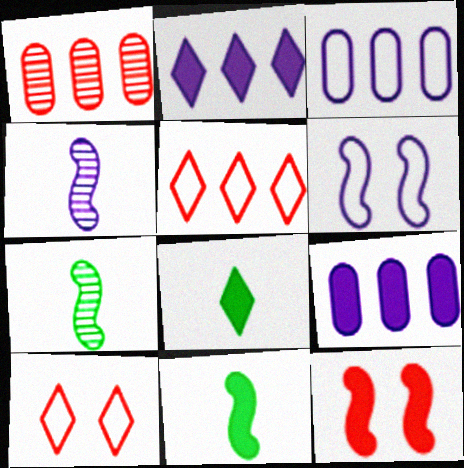[[1, 6, 8], 
[7, 9, 10], 
[8, 9, 12]]